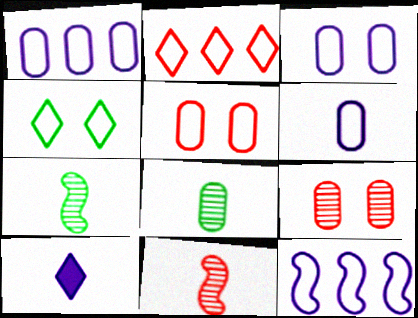[[1, 3, 6]]